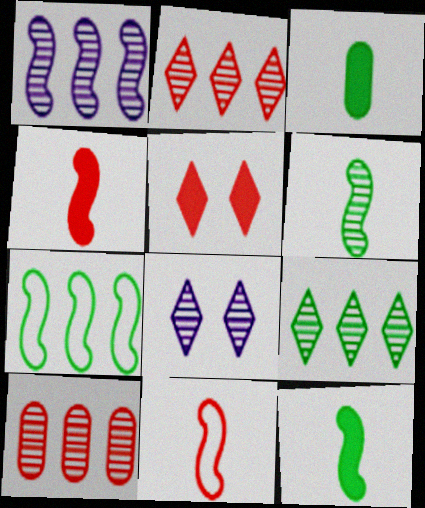[[1, 9, 10], 
[5, 10, 11], 
[6, 8, 10]]